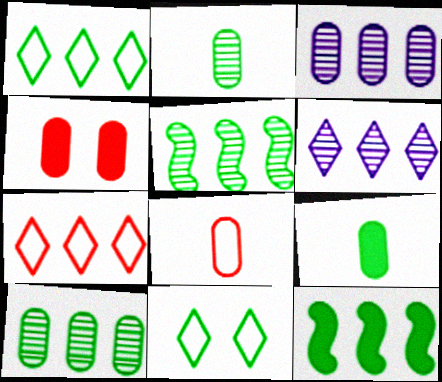[[1, 10, 12], 
[2, 11, 12], 
[3, 7, 12], 
[5, 9, 11]]